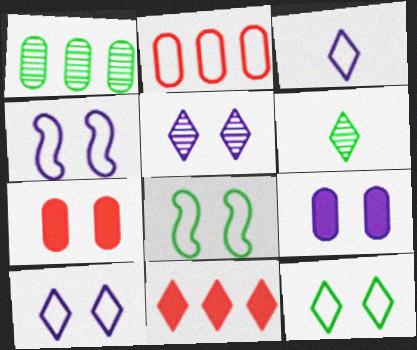[[2, 3, 8], 
[4, 5, 9], 
[5, 7, 8], 
[6, 10, 11]]